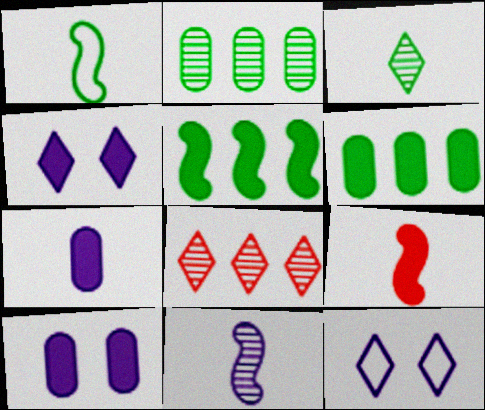[[1, 8, 10], 
[1, 9, 11], 
[2, 9, 12], 
[4, 6, 9]]